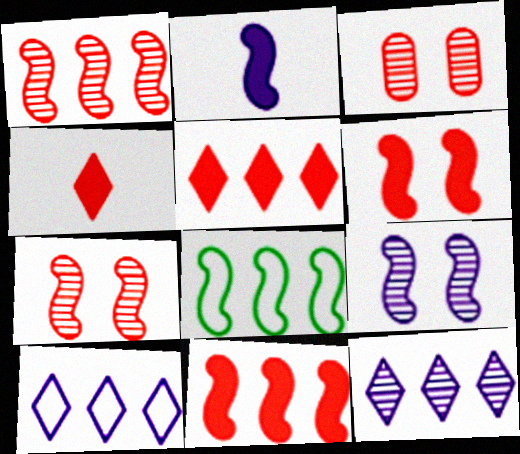[[2, 7, 8]]